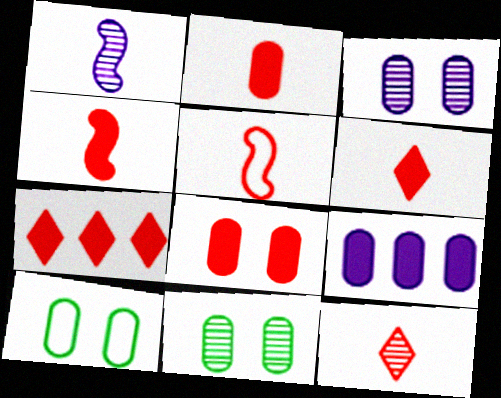[[1, 7, 10], 
[2, 4, 6], 
[2, 5, 12], 
[3, 8, 10], 
[4, 7, 8]]